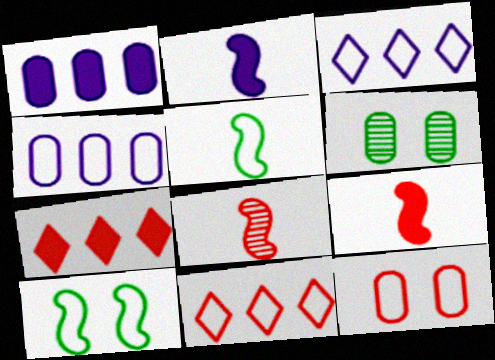[[2, 5, 8], 
[2, 6, 11], 
[3, 5, 12], 
[3, 6, 9], 
[7, 8, 12]]